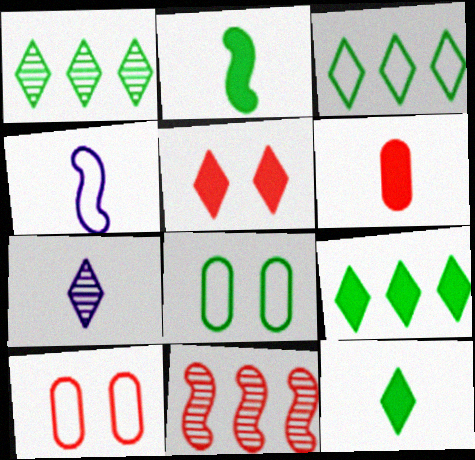[[1, 2, 8], 
[1, 3, 9], 
[3, 4, 10], 
[3, 5, 7]]